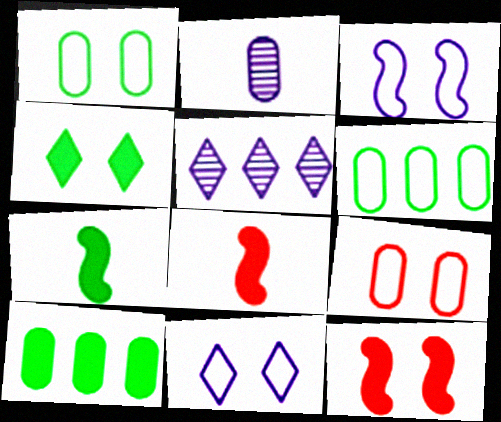[[1, 5, 8], 
[2, 9, 10], 
[4, 7, 10], 
[5, 7, 9]]